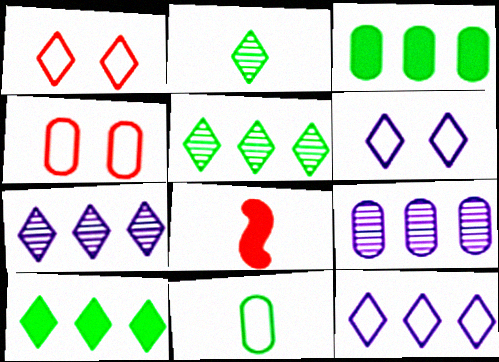[]